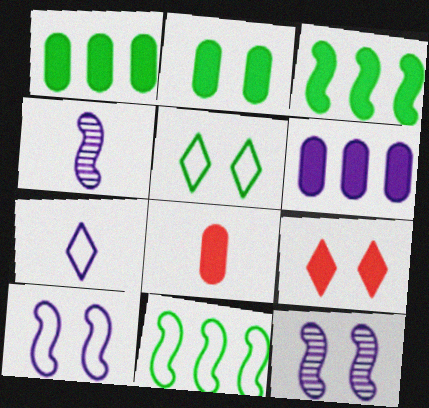[[2, 6, 8], 
[6, 7, 12]]